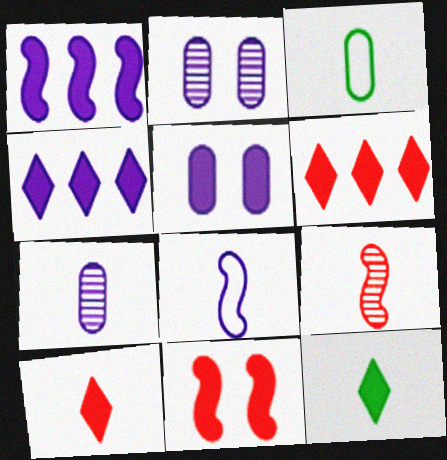[[2, 4, 8]]